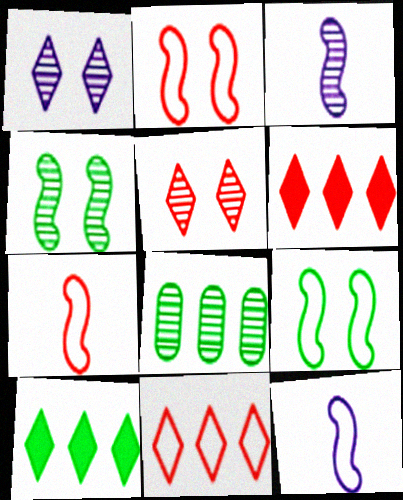[[3, 5, 8]]